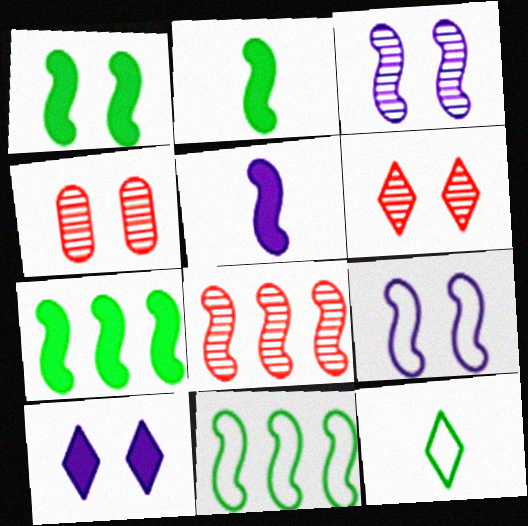[[1, 2, 7], 
[2, 8, 9]]